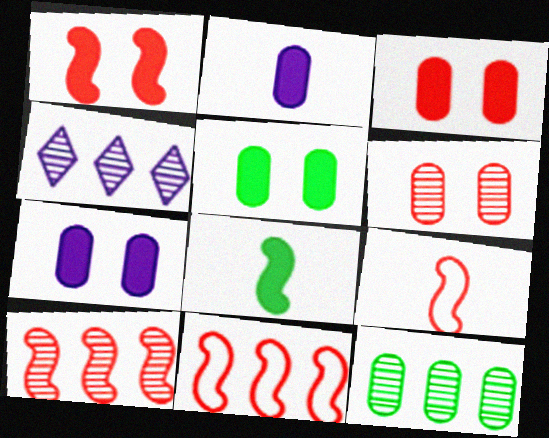[[1, 9, 10], 
[3, 5, 7], 
[4, 5, 9], 
[4, 10, 12]]